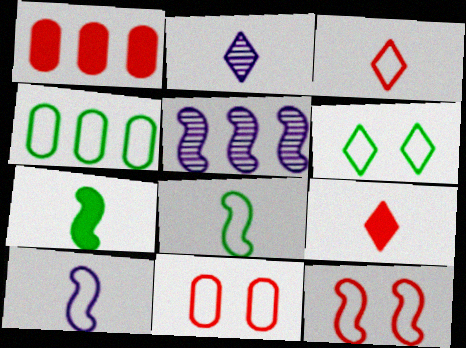[[4, 6, 8], 
[5, 7, 12]]